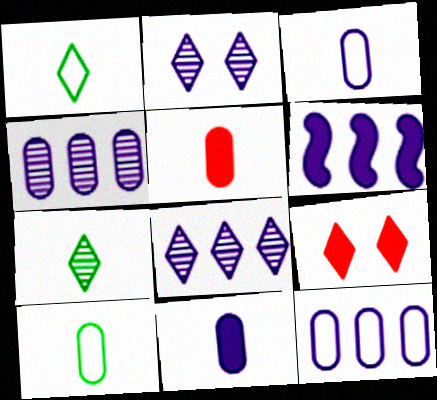[[1, 8, 9], 
[2, 3, 6], 
[6, 8, 12]]